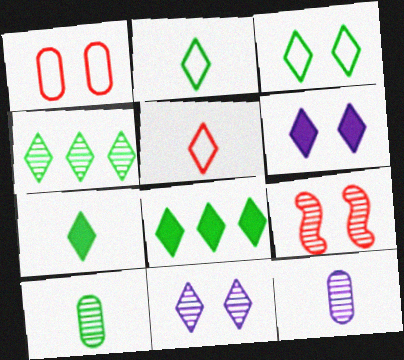[[3, 4, 7], 
[4, 5, 6], 
[4, 9, 12], 
[5, 8, 11]]